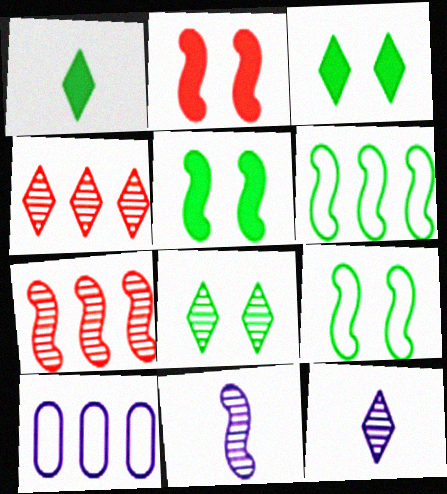[[2, 6, 11], 
[4, 8, 12]]